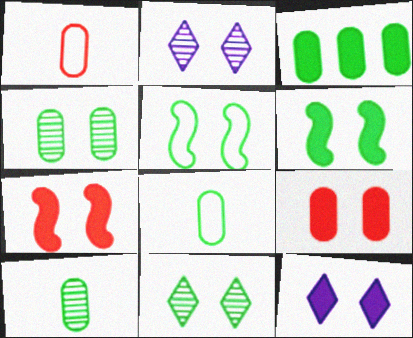[[2, 5, 9], 
[3, 4, 8], 
[6, 9, 12]]